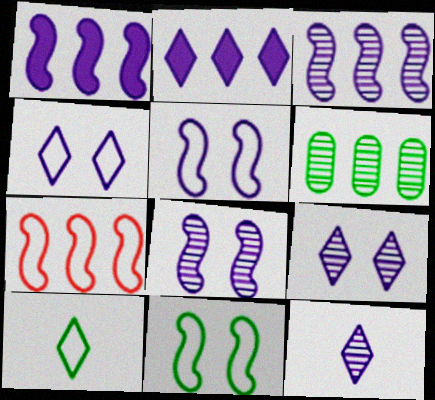[[2, 4, 12], 
[2, 6, 7]]